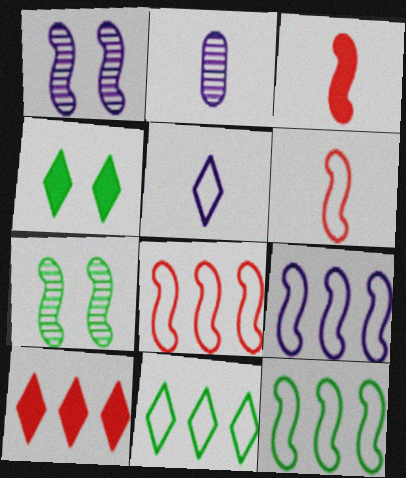[[1, 3, 12], 
[2, 4, 8], 
[3, 7, 9], 
[8, 9, 12]]